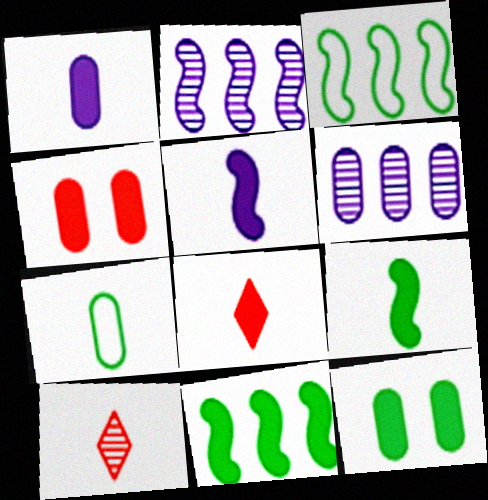[[1, 8, 9], 
[4, 6, 7], 
[5, 7, 10]]